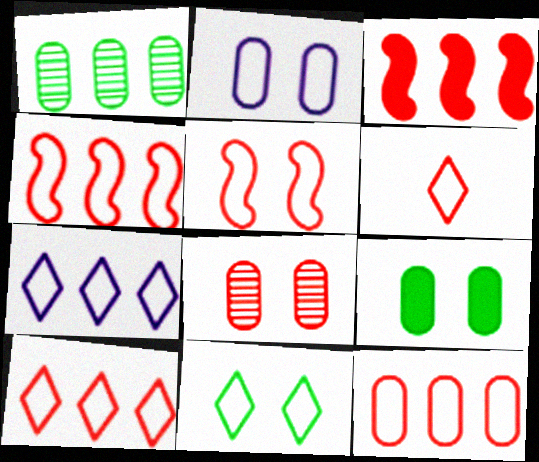[[1, 3, 7], 
[2, 5, 11], 
[2, 8, 9], 
[3, 6, 8], 
[4, 10, 12], 
[5, 6, 12], 
[6, 7, 11]]